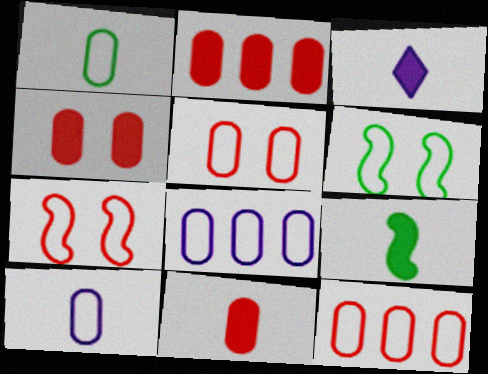[[1, 5, 8], 
[2, 4, 11], 
[3, 9, 11]]